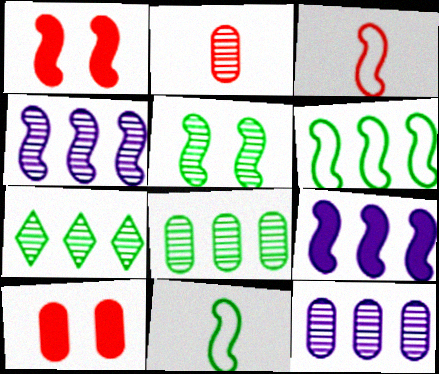[[1, 4, 11], 
[3, 5, 9]]